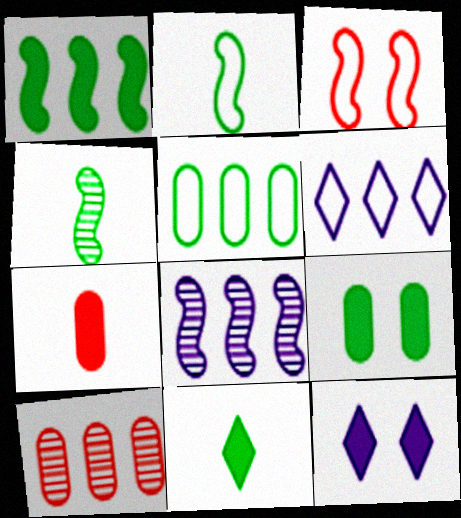[[1, 6, 10], 
[1, 7, 12], 
[1, 9, 11], 
[2, 10, 12]]